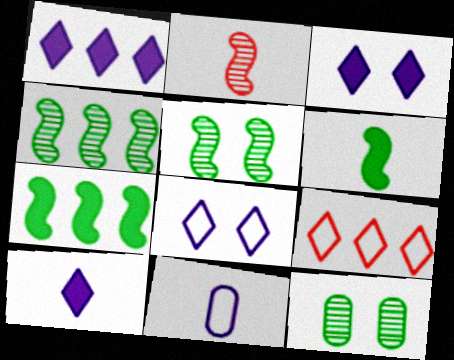[[1, 3, 10]]